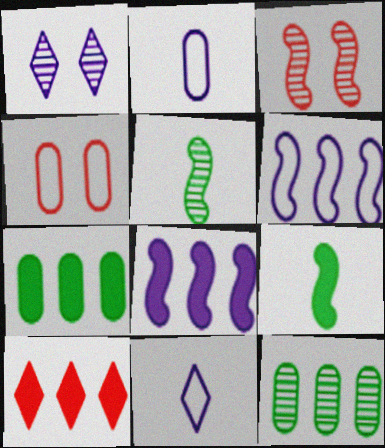[[1, 2, 8], 
[3, 6, 9], 
[3, 7, 11], 
[6, 10, 12], 
[7, 8, 10]]